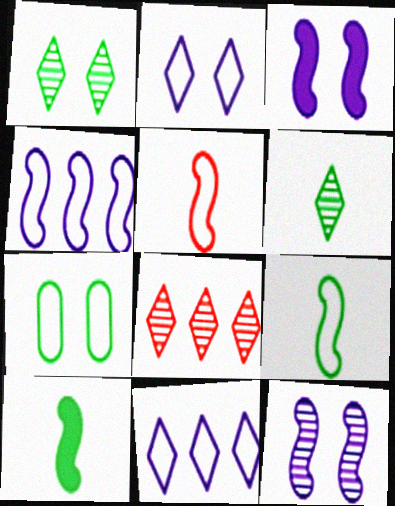[[5, 7, 11]]